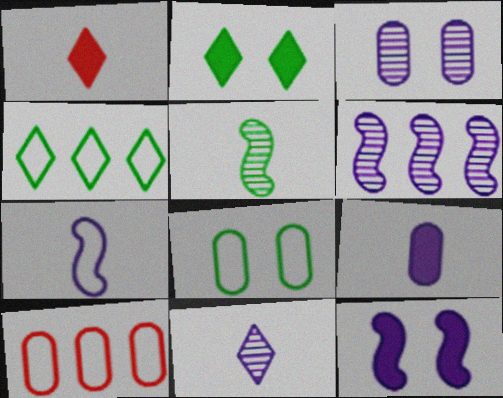[[1, 6, 8], 
[3, 6, 11], 
[6, 7, 12], 
[7, 9, 11]]